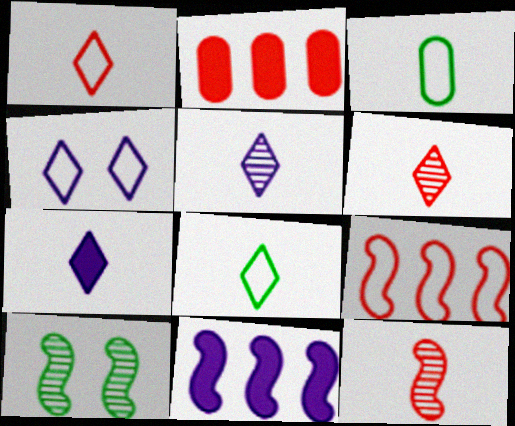[[3, 4, 9], 
[3, 7, 12], 
[6, 7, 8]]